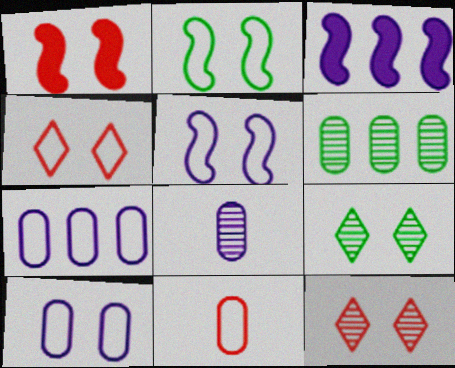[[1, 9, 10], 
[2, 4, 10], 
[3, 9, 11]]